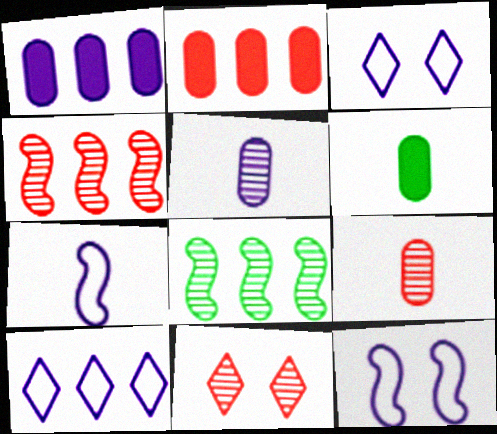[[2, 8, 10], 
[3, 4, 6], 
[4, 9, 11], 
[5, 8, 11]]